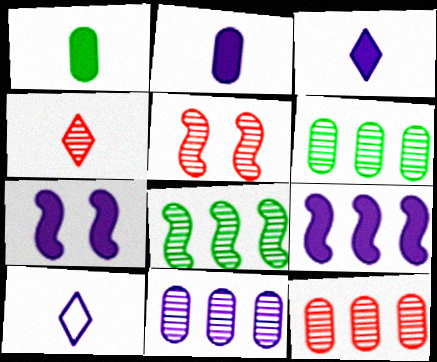[[4, 5, 12], 
[6, 11, 12], 
[7, 10, 11]]